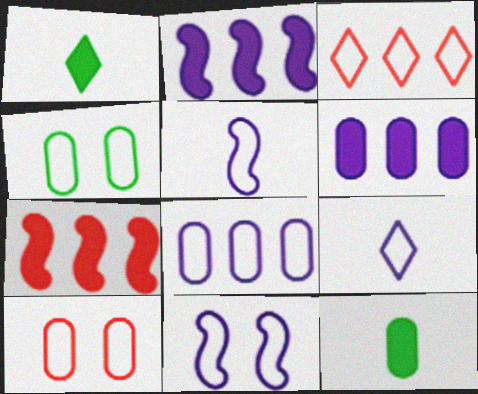[[3, 4, 5], 
[8, 9, 11]]